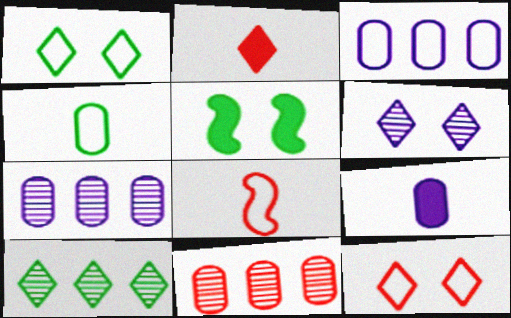[[1, 3, 8], 
[4, 5, 10]]